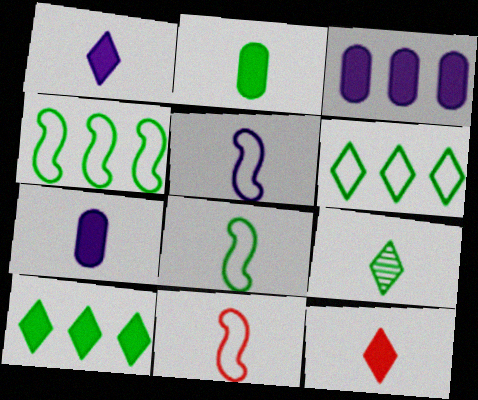[[2, 8, 9], 
[5, 8, 11], 
[7, 9, 11]]